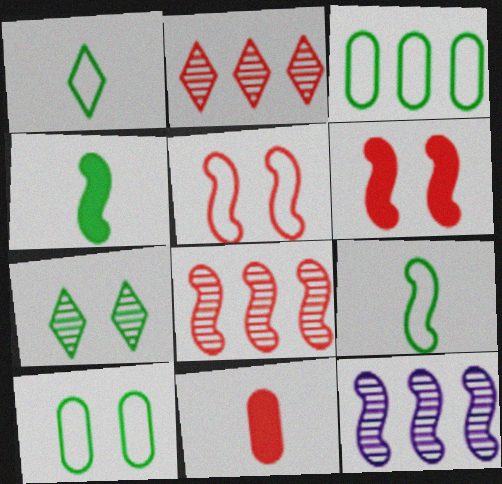[[2, 5, 11], 
[3, 4, 7], 
[4, 5, 12], 
[6, 9, 12]]